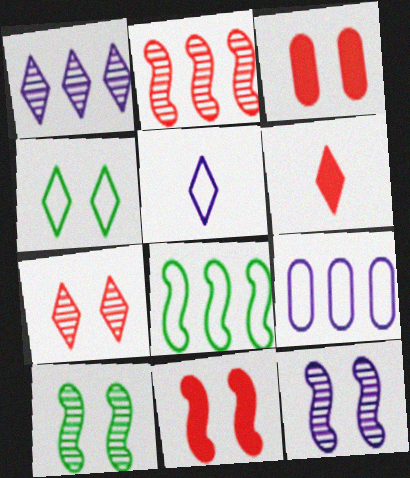[[1, 4, 6], 
[3, 4, 12], 
[6, 9, 10]]